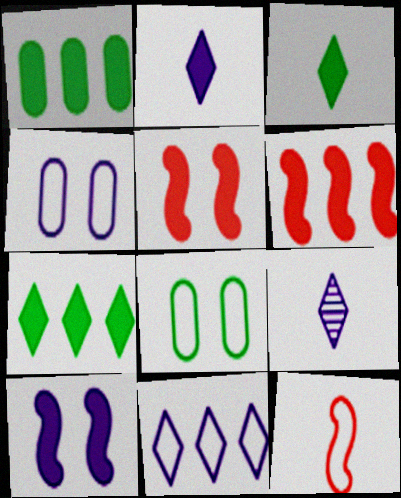[[1, 2, 5], 
[6, 8, 9], 
[8, 11, 12]]